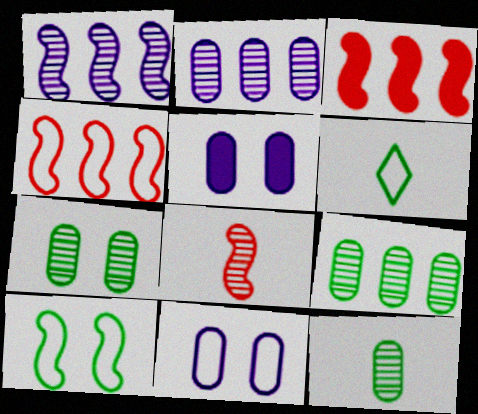[[4, 6, 11], 
[7, 9, 12]]